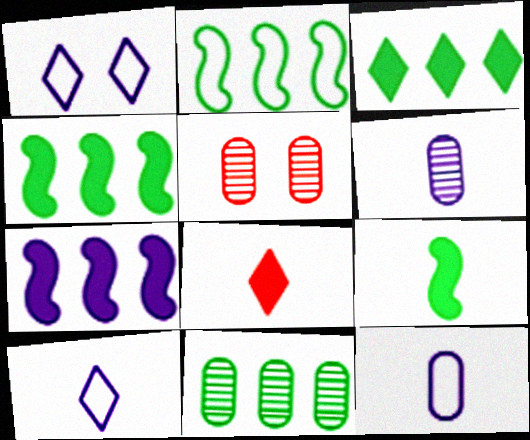[[1, 6, 7], 
[2, 3, 11], 
[4, 5, 10], 
[5, 6, 11]]